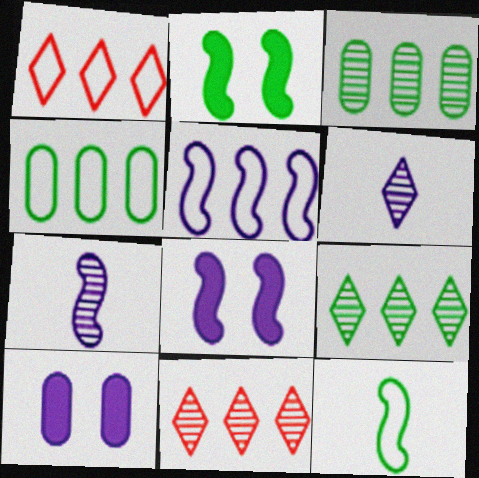[[1, 4, 5], 
[5, 6, 10], 
[5, 7, 8], 
[10, 11, 12]]